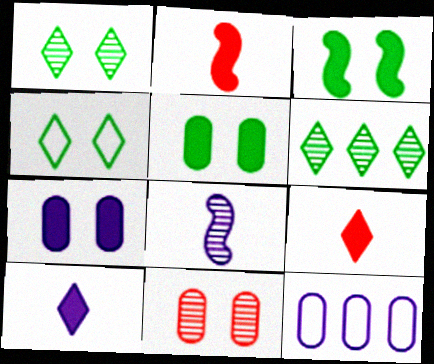[[1, 2, 12], 
[6, 8, 11]]